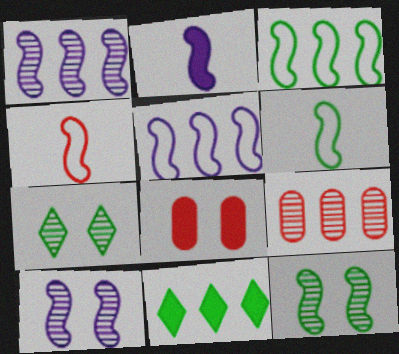[[2, 5, 10], 
[2, 8, 11], 
[5, 9, 11]]